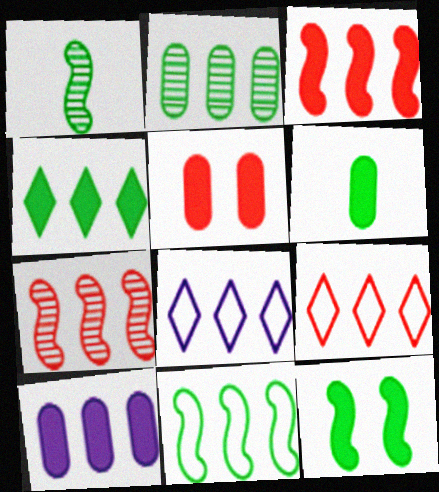[[1, 5, 8], 
[1, 11, 12], 
[2, 3, 8], 
[2, 4, 11], 
[3, 4, 10], 
[4, 6, 12], 
[5, 6, 10]]